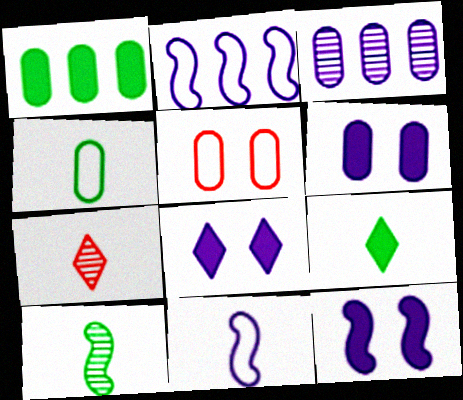[[3, 8, 11], 
[4, 9, 10], 
[6, 8, 12]]